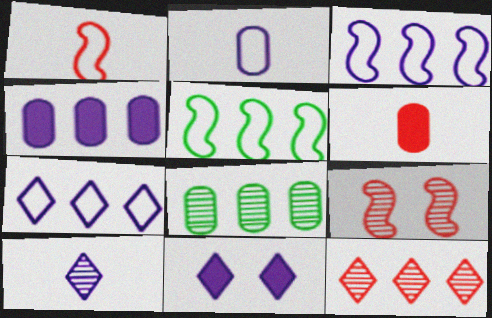[[1, 8, 11], 
[4, 5, 12], 
[7, 10, 11], 
[8, 9, 10]]